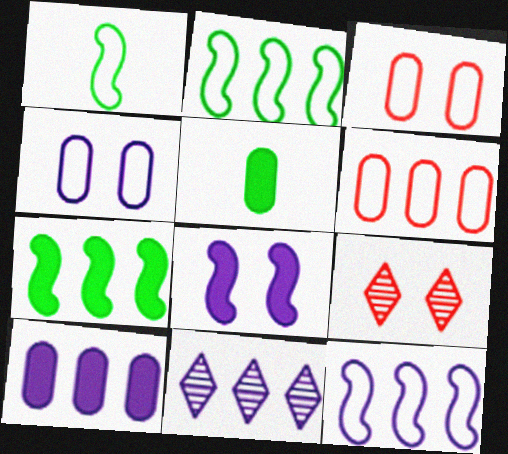[[1, 9, 10], 
[5, 9, 12], 
[6, 7, 11], 
[10, 11, 12]]